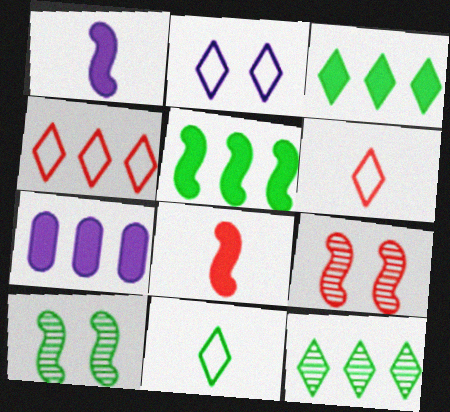[[2, 4, 11], 
[6, 7, 10], 
[7, 9, 11]]